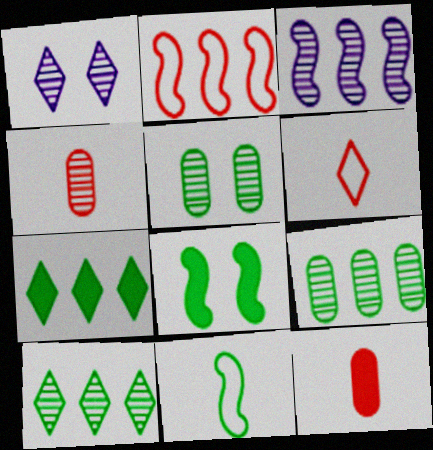[[1, 6, 7], 
[5, 7, 11]]